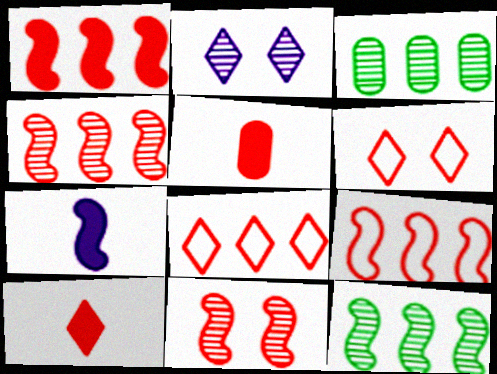[[1, 4, 9], 
[3, 6, 7], 
[4, 5, 6], 
[5, 8, 11]]